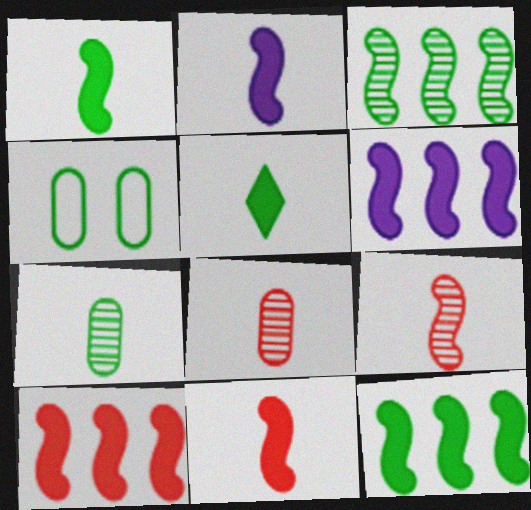[[1, 2, 11], 
[3, 4, 5], 
[6, 10, 12]]